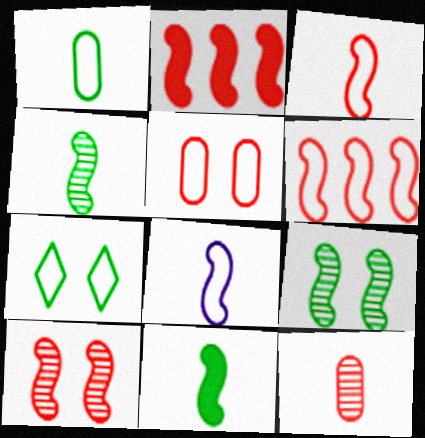[[2, 3, 10], 
[2, 8, 9]]